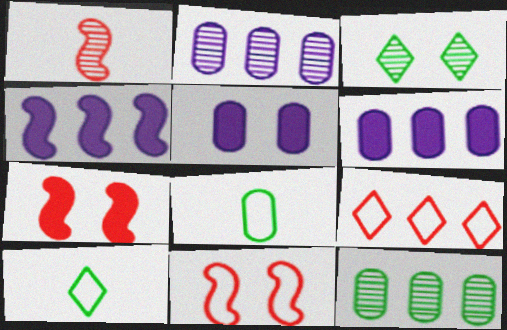[[1, 2, 3], 
[2, 7, 10], 
[3, 5, 11], 
[4, 9, 12]]